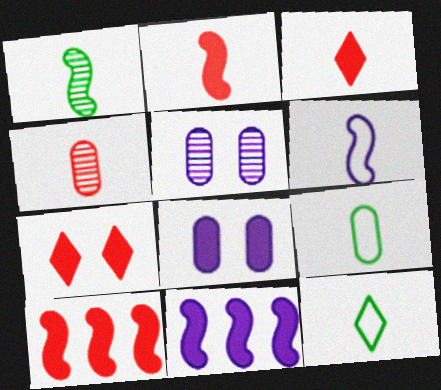[[1, 2, 6], 
[5, 10, 12]]